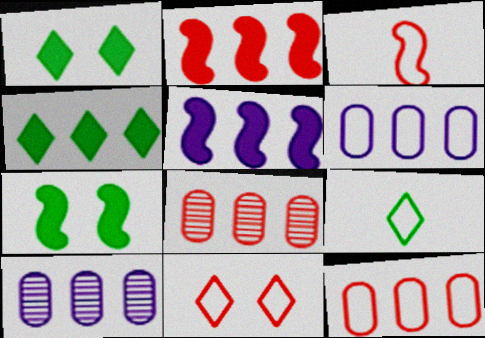[[1, 3, 10], 
[3, 11, 12]]